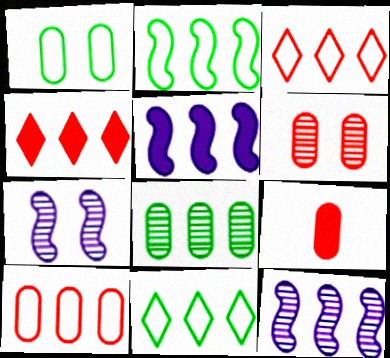[[3, 5, 8], 
[6, 9, 10], 
[7, 9, 11]]